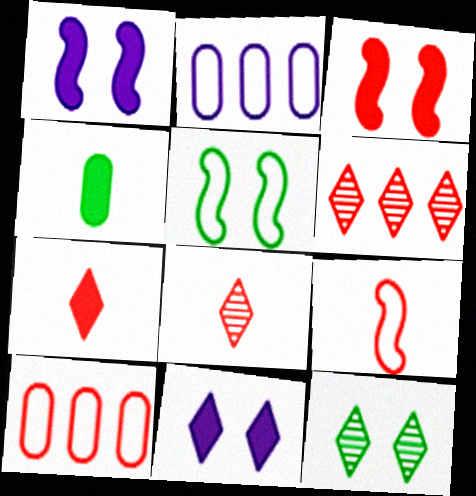[[3, 8, 10]]